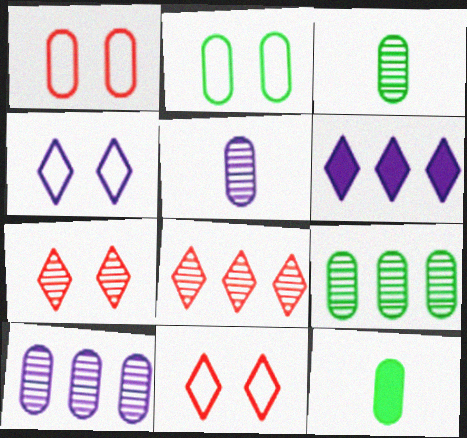[[1, 10, 12], 
[2, 9, 12]]